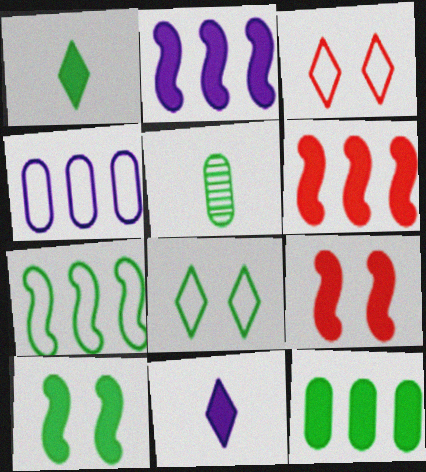[[1, 10, 12], 
[2, 3, 5], 
[9, 11, 12]]